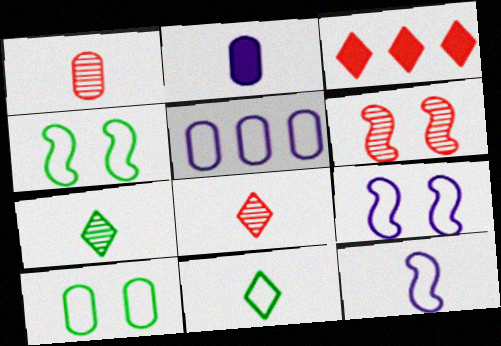[]